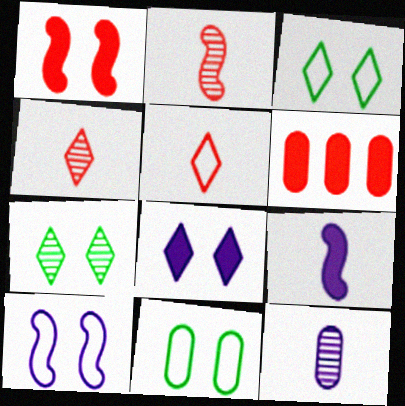[[6, 11, 12]]